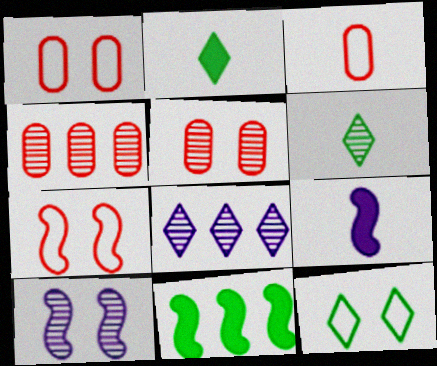[[3, 6, 9], 
[4, 6, 10], 
[4, 9, 12]]